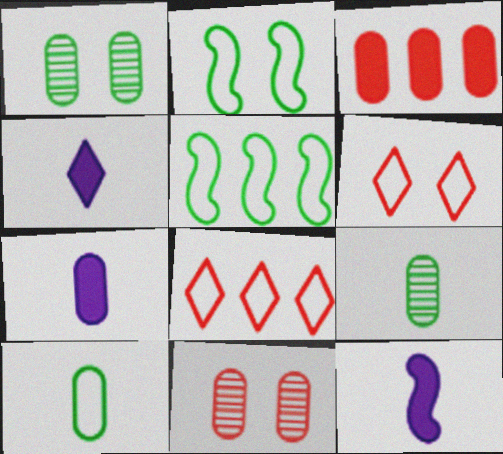[[1, 8, 12], 
[4, 5, 11], 
[4, 7, 12]]